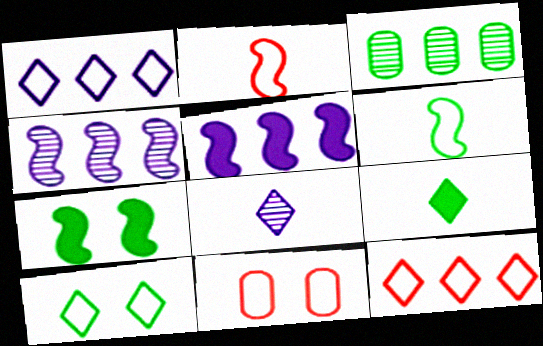[[1, 6, 11], 
[2, 4, 7], 
[2, 11, 12], 
[3, 5, 12], 
[4, 9, 11]]